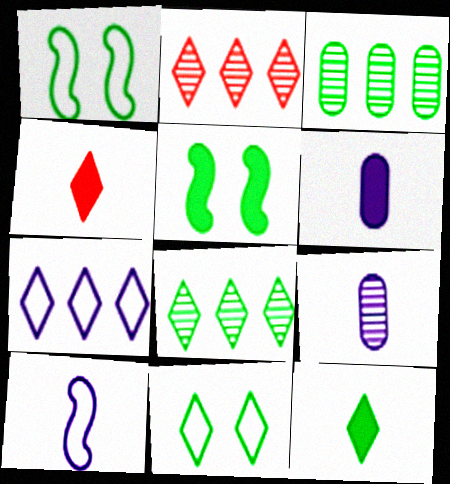[[1, 2, 6], 
[1, 3, 12], 
[8, 11, 12]]